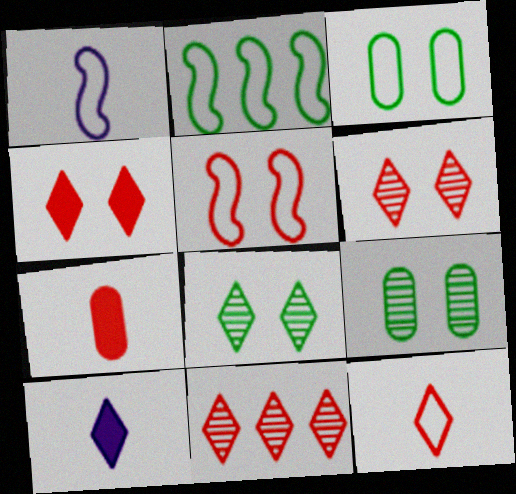[[1, 2, 5], 
[4, 11, 12], 
[5, 7, 11]]